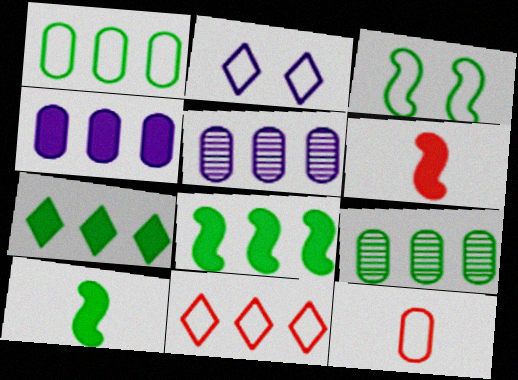[[2, 6, 9], 
[5, 8, 11]]